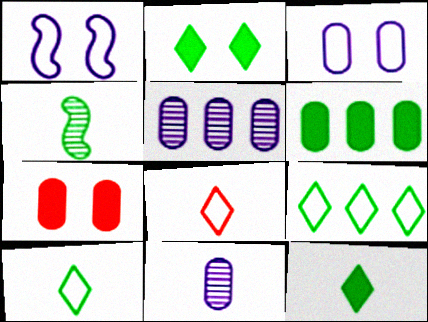[]